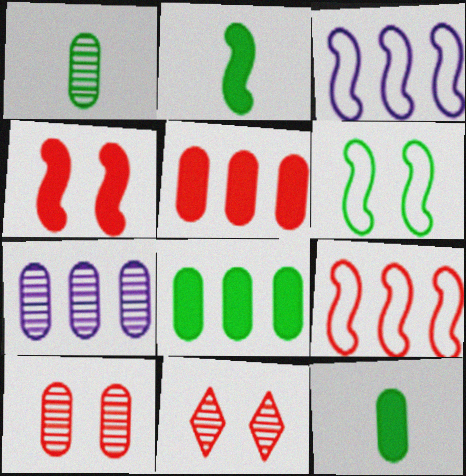[[1, 7, 10], 
[3, 11, 12]]